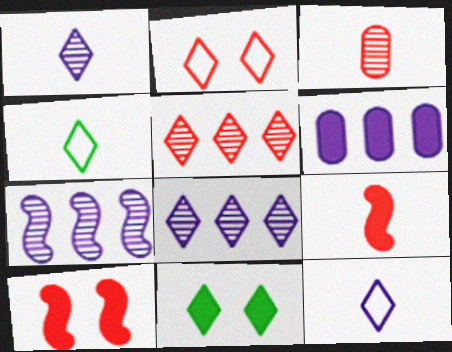[[5, 11, 12], 
[6, 9, 11]]